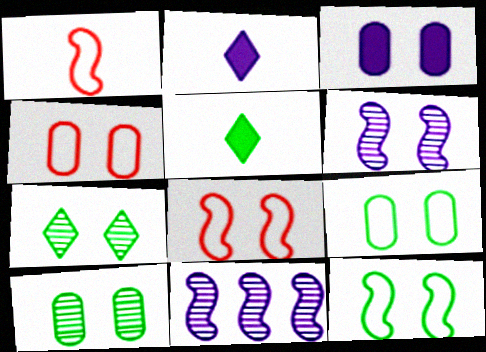[[3, 4, 10], 
[3, 7, 8], 
[4, 5, 11]]